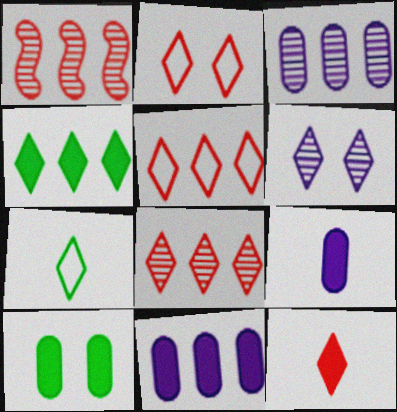[[2, 8, 12]]